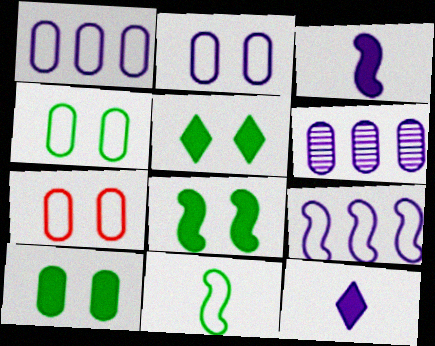[[2, 4, 7], 
[5, 8, 10]]